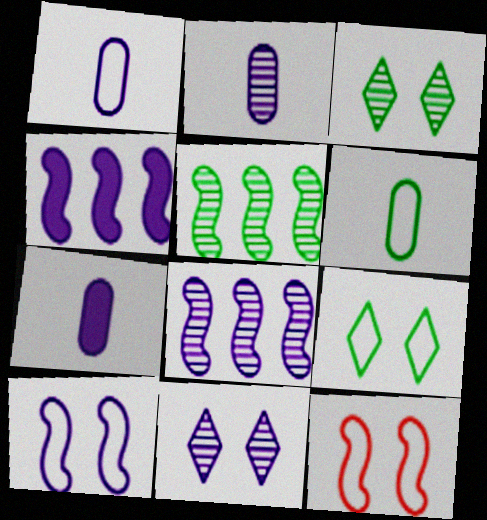[[1, 2, 7], 
[1, 4, 11], 
[2, 8, 11]]